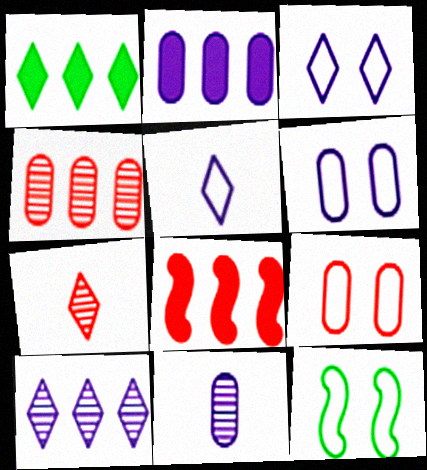[[1, 2, 8], 
[1, 3, 7], 
[2, 6, 11], 
[2, 7, 12], 
[3, 9, 12], 
[7, 8, 9]]